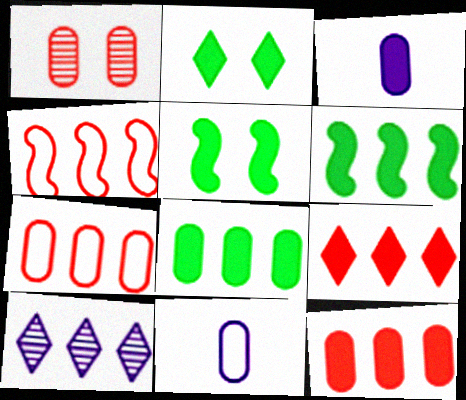[[1, 8, 11], 
[3, 5, 9], 
[4, 8, 10], 
[6, 7, 10]]